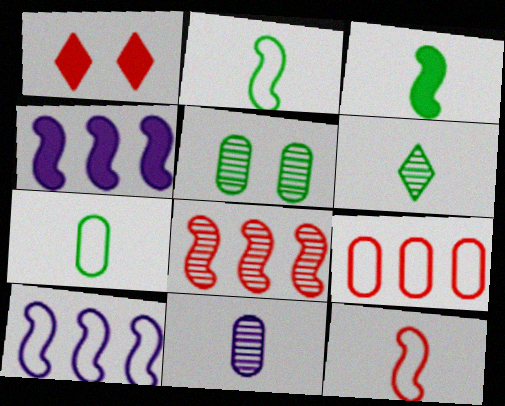[[3, 6, 7]]